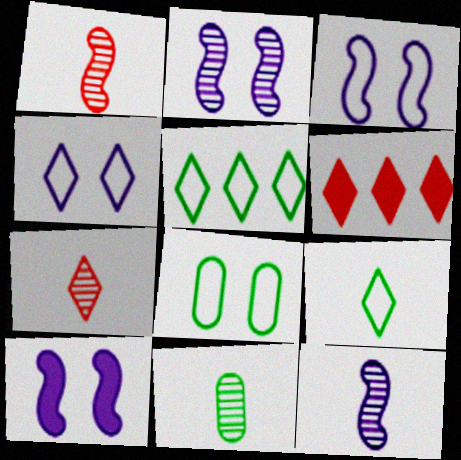[[2, 3, 10], 
[3, 6, 11], 
[6, 8, 12], 
[7, 11, 12]]